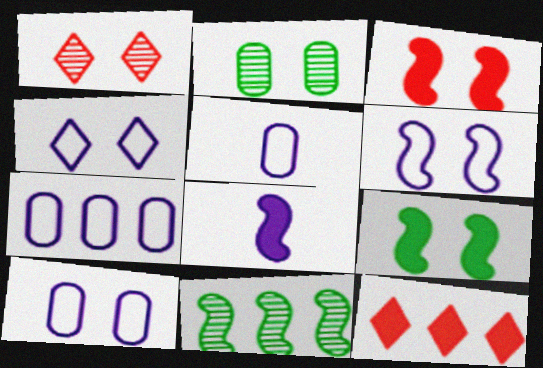[[1, 9, 10], 
[2, 3, 4], 
[4, 6, 10], 
[5, 7, 10], 
[7, 11, 12]]